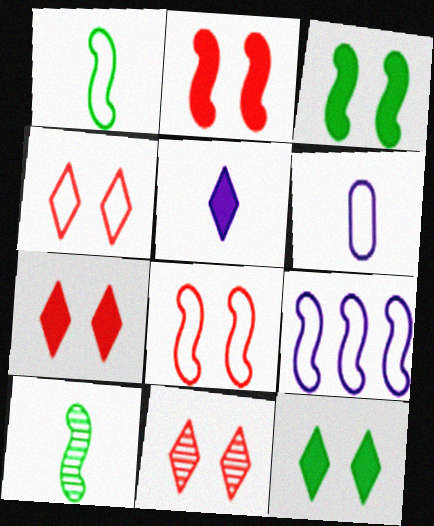[[1, 8, 9], 
[2, 9, 10], 
[4, 7, 11]]